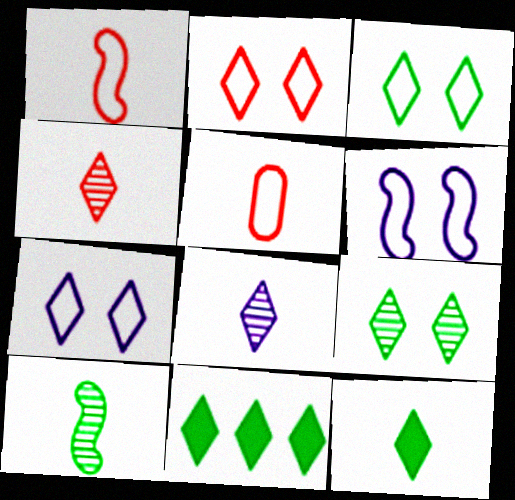[[2, 3, 7], 
[2, 8, 11], 
[4, 7, 11]]